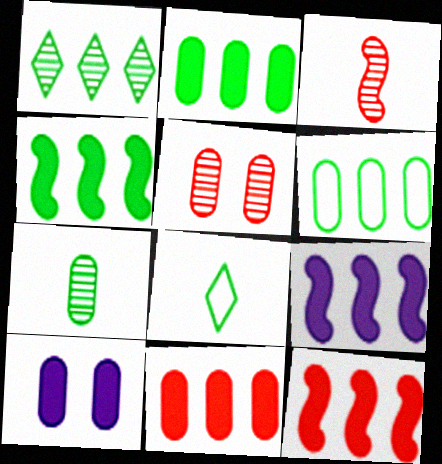[[1, 4, 6], 
[4, 9, 12], 
[5, 8, 9]]